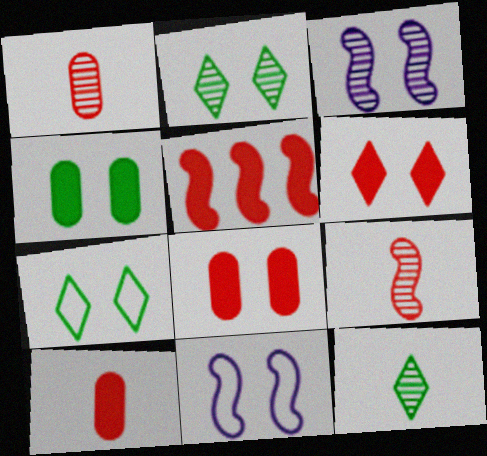[[2, 8, 11], 
[3, 7, 8], 
[5, 6, 10]]